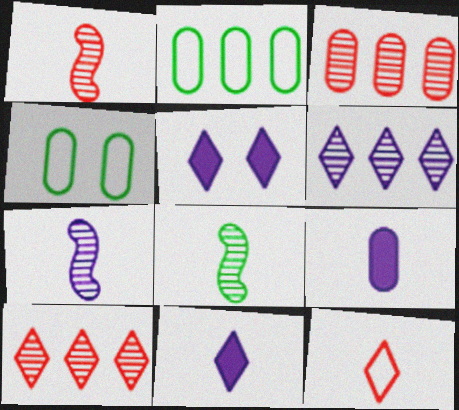[[1, 2, 5], 
[1, 7, 8], 
[3, 4, 9], 
[8, 9, 12]]